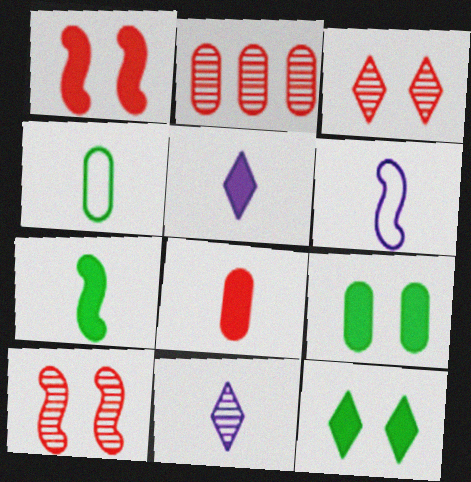[[2, 6, 12], 
[5, 7, 8]]